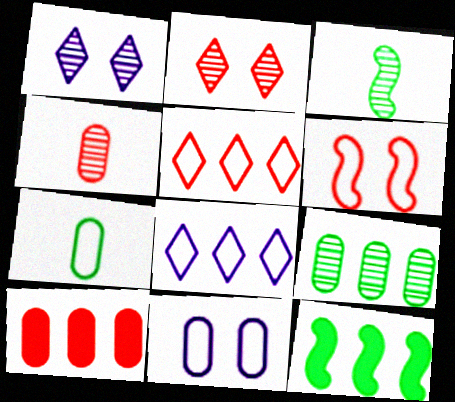[[6, 7, 8]]